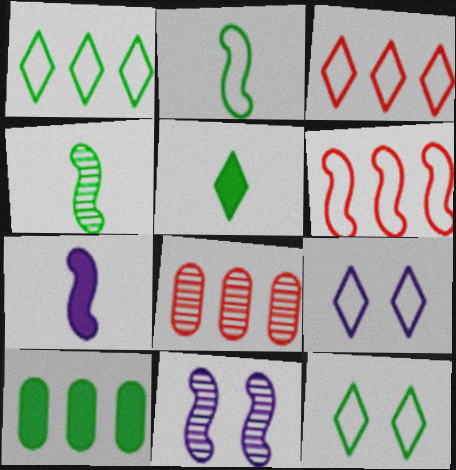[[4, 10, 12], 
[7, 8, 12]]